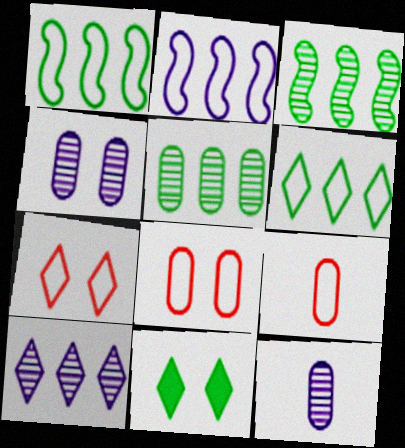[]